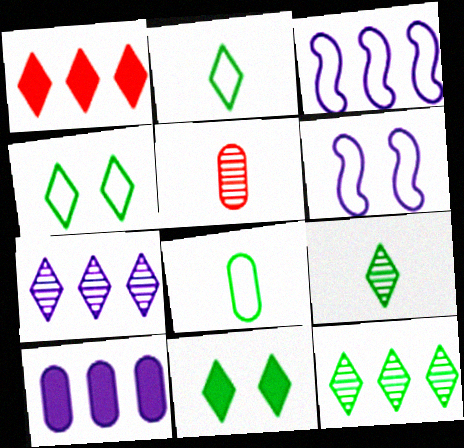[[2, 11, 12], 
[3, 5, 11], 
[3, 7, 10]]